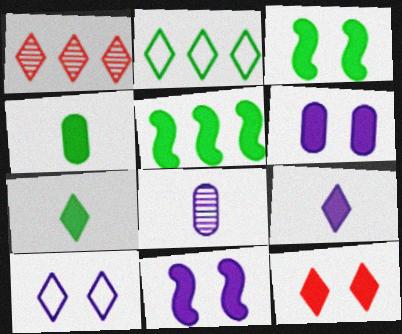[[1, 7, 10], 
[3, 6, 12]]